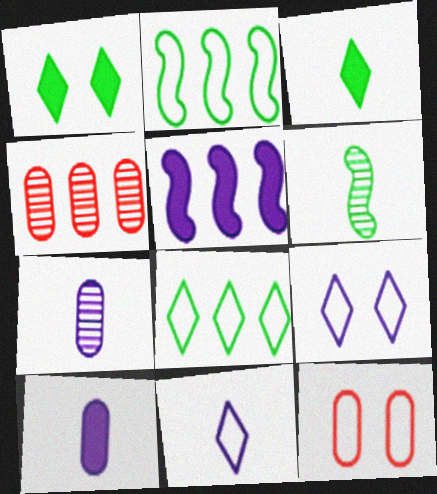[[2, 11, 12], 
[4, 5, 8], 
[5, 7, 9]]